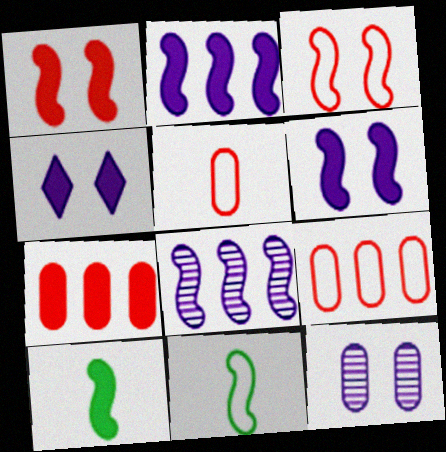[[1, 2, 10], 
[1, 8, 11], 
[3, 8, 10], 
[4, 7, 10]]